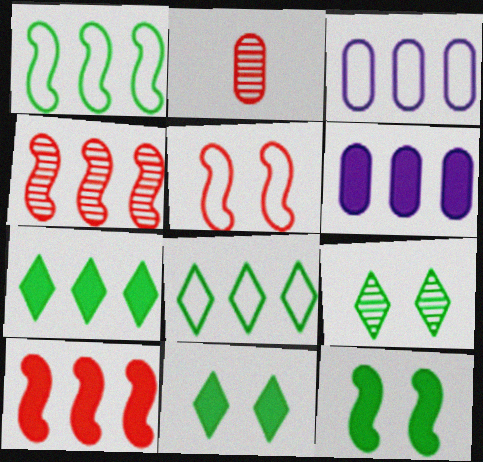[[3, 4, 7], 
[4, 6, 8], 
[6, 7, 10]]